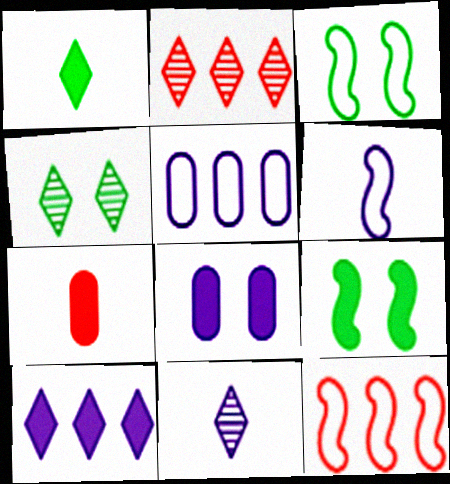[[2, 4, 11], 
[3, 6, 12], 
[7, 9, 10]]